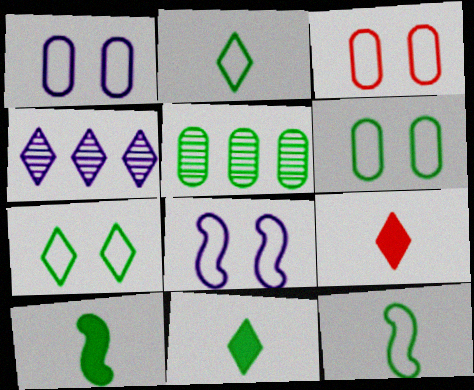[[1, 3, 6], 
[3, 4, 10], 
[3, 7, 8], 
[4, 7, 9], 
[5, 7, 10], 
[5, 8, 9]]